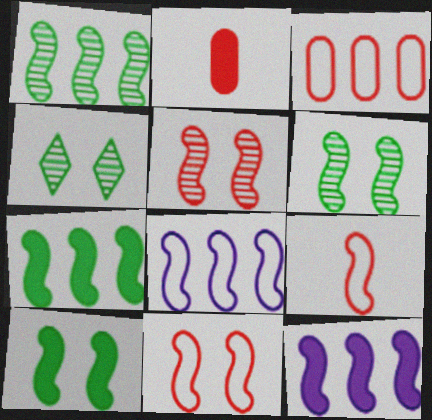[[2, 4, 8], 
[6, 9, 12]]